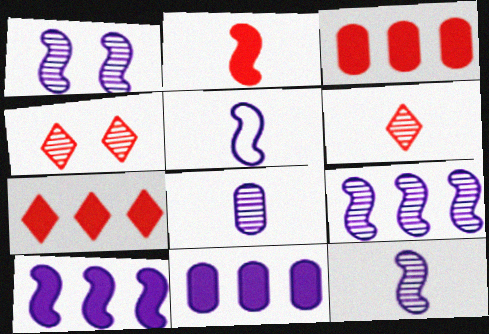[[1, 5, 10], 
[1, 9, 12]]